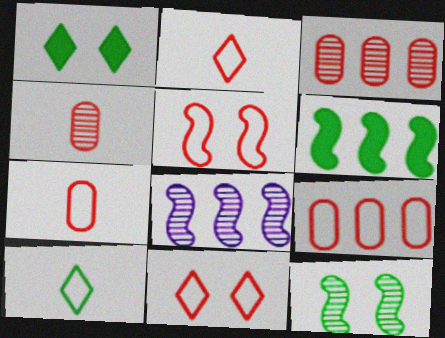[[1, 7, 8], 
[2, 5, 9]]